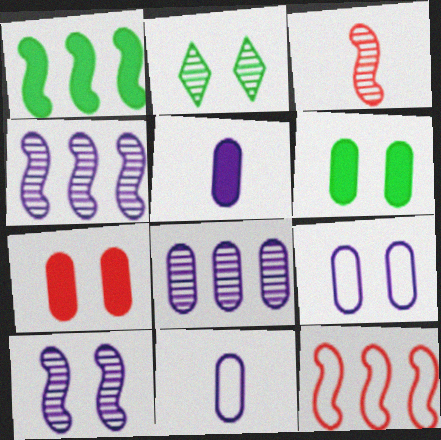[[1, 4, 12], 
[2, 3, 8], 
[2, 5, 12], 
[5, 8, 9]]